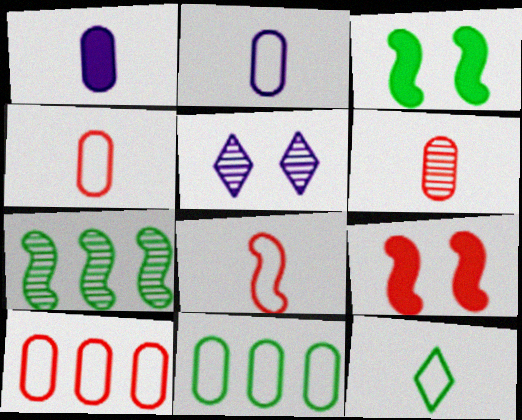[[2, 8, 12], 
[5, 6, 7]]